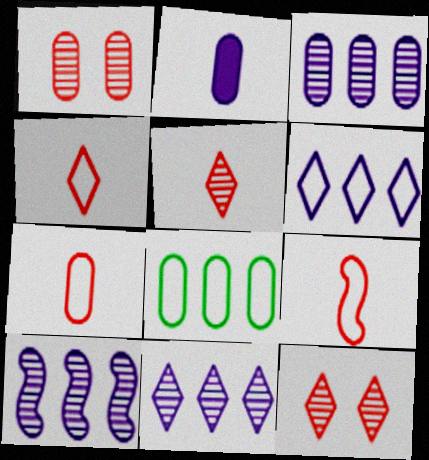[[1, 2, 8], 
[3, 10, 11], 
[4, 7, 9]]